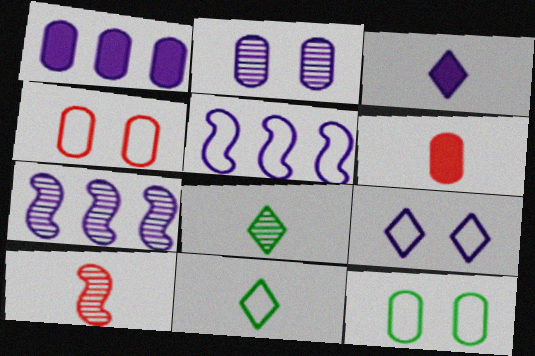[[2, 3, 5], 
[4, 5, 11]]